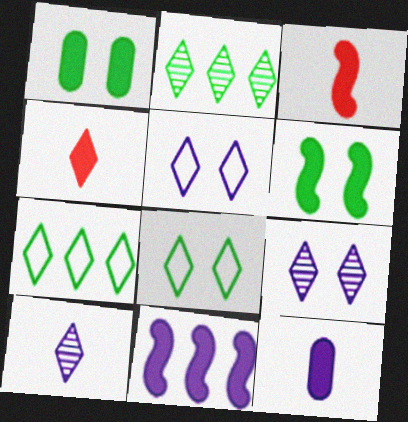[[1, 4, 11], 
[2, 4, 5], 
[3, 6, 11], 
[4, 7, 9]]